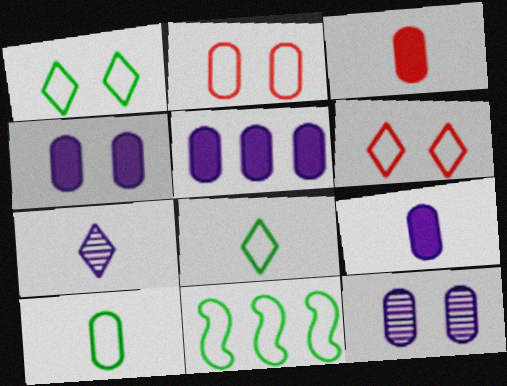[[1, 10, 11], 
[4, 5, 9]]